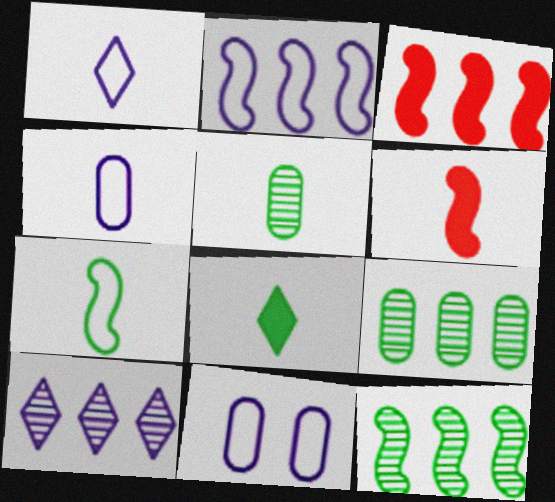[[1, 2, 11], 
[1, 5, 6], 
[2, 3, 12], 
[5, 7, 8]]